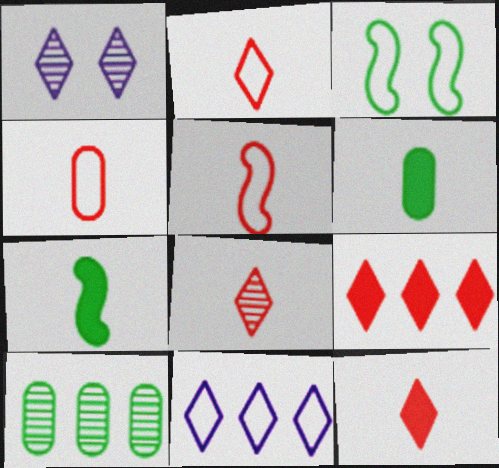[[2, 4, 5], 
[2, 8, 12], 
[3, 4, 11]]